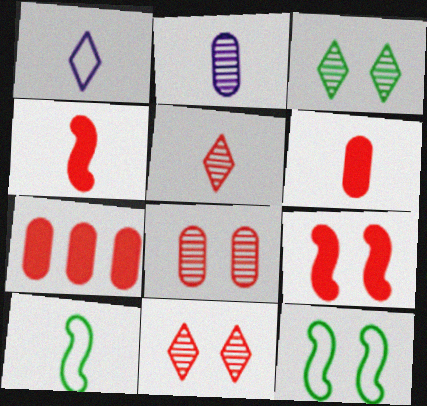[]